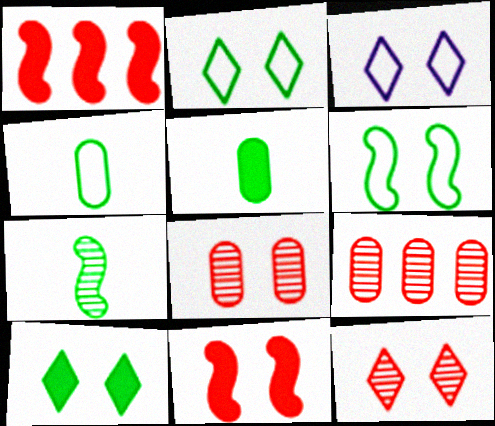[[3, 10, 12]]